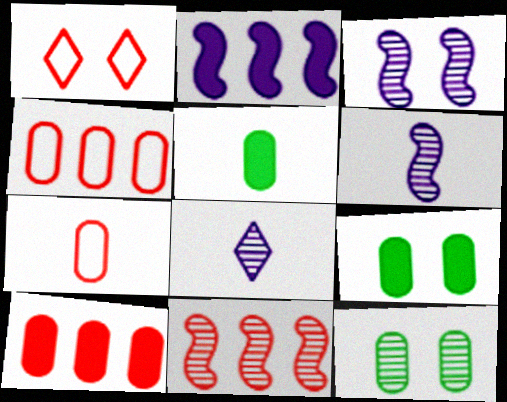[[1, 3, 9], 
[8, 11, 12]]